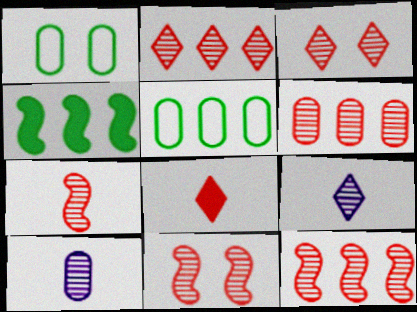[[2, 6, 12], 
[3, 6, 7], 
[7, 11, 12]]